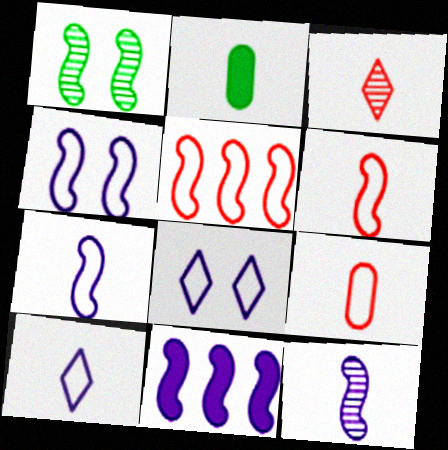[[1, 6, 11], 
[2, 3, 7], 
[4, 11, 12]]